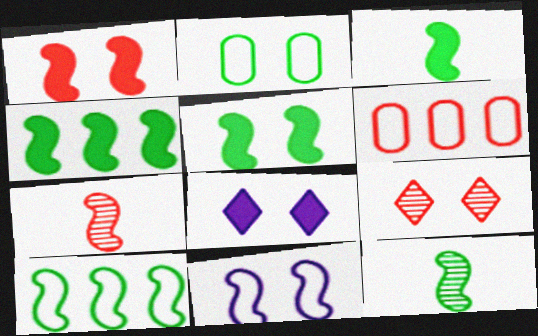[[3, 4, 5], 
[4, 7, 11], 
[5, 10, 12], 
[6, 8, 12]]